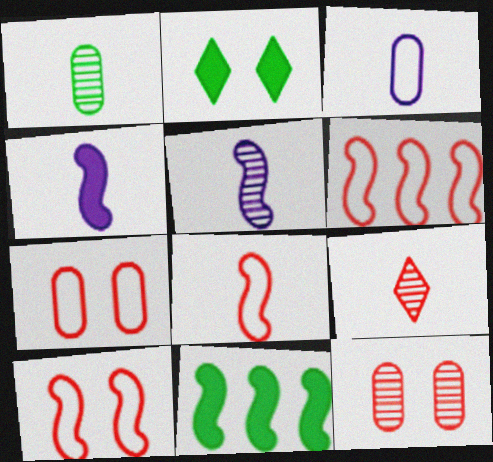[[1, 5, 9], 
[5, 10, 11], 
[6, 8, 10]]